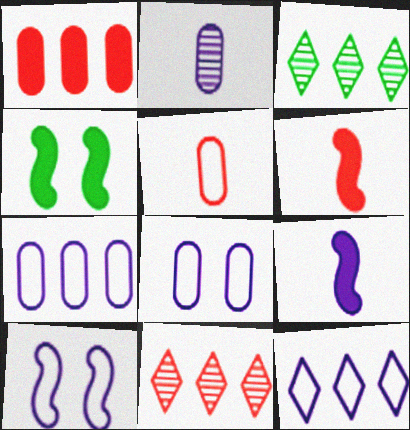[[3, 6, 8]]